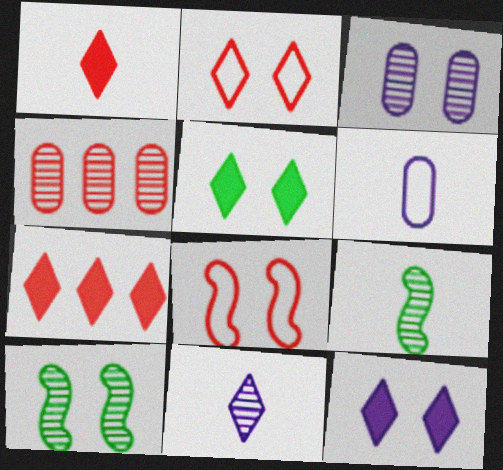[[1, 4, 8], 
[1, 6, 9], 
[3, 5, 8], 
[4, 10, 11], 
[6, 7, 10]]